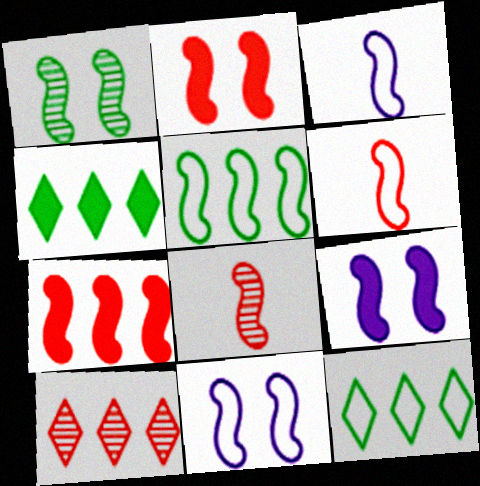[[1, 2, 11], 
[1, 3, 7], 
[5, 6, 11], 
[5, 8, 9]]